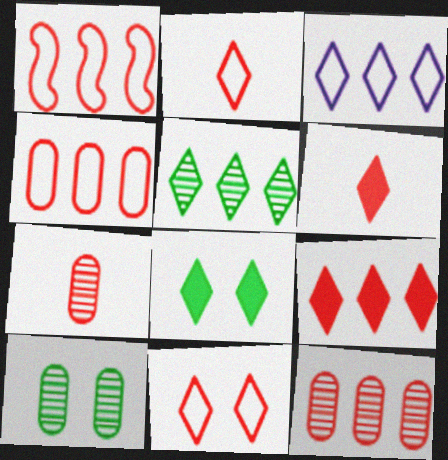[[1, 9, 12], 
[3, 5, 9]]